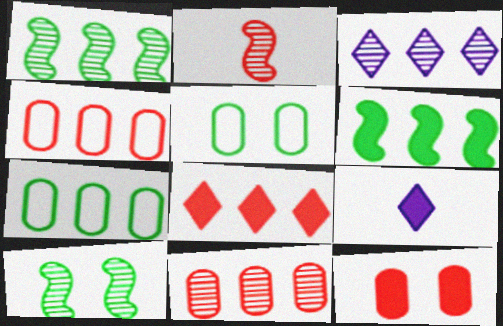[[1, 3, 11], 
[3, 4, 6], 
[4, 9, 10], 
[6, 9, 12]]